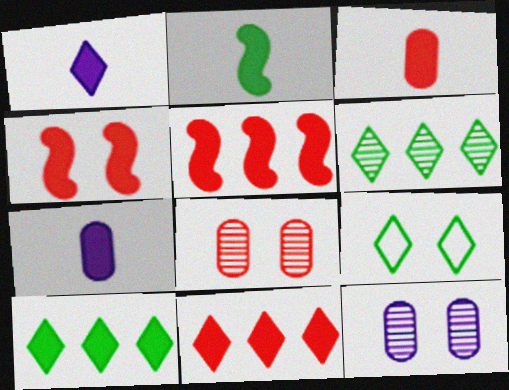[[1, 2, 3], 
[3, 4, 11], 
[4, 7, 10], 
[4, 9, 12]]